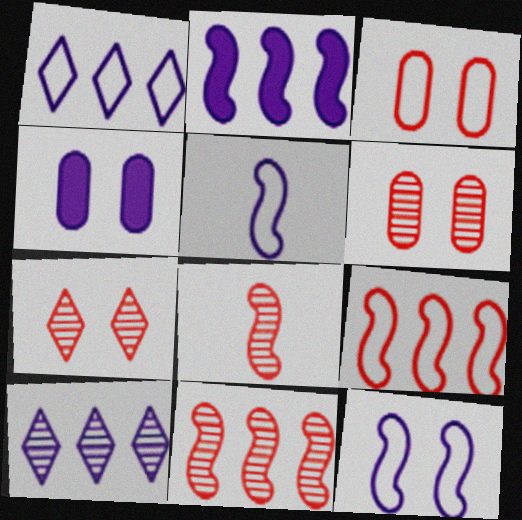[[4, 5, 10]]